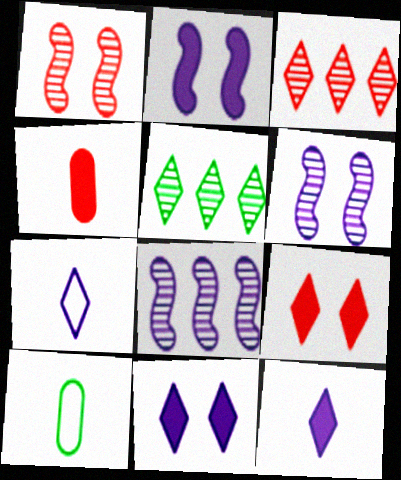[[2, 3, 10], 
[5, 7, 9], 
[8, 9, 10]]